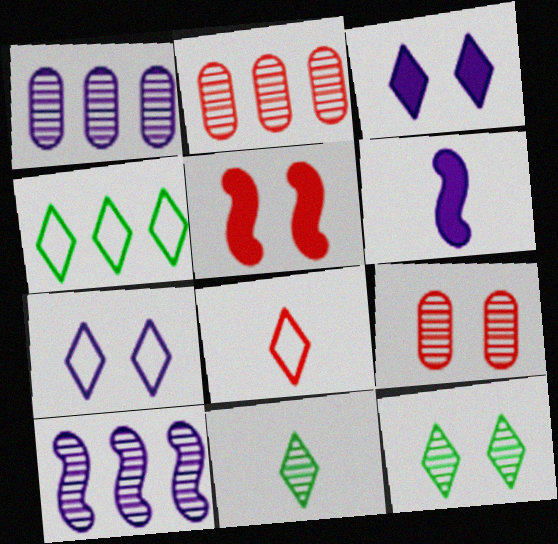[[1, 6, 7], 
[2, 5, 8], 
[4, 6, 9], 
[4, 7, 8], 
[9, 10, 11]]